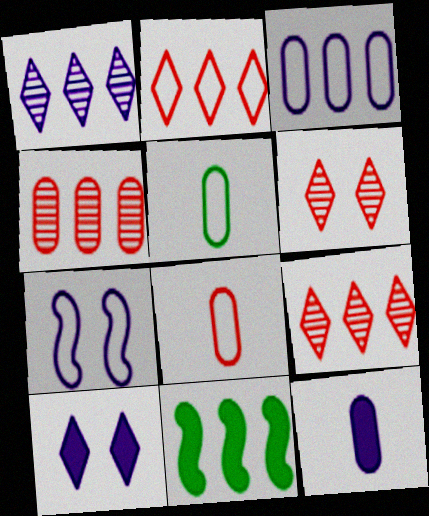[[1, 7, 12], 
[2, 5, 7], 
[3, 9, 11]]